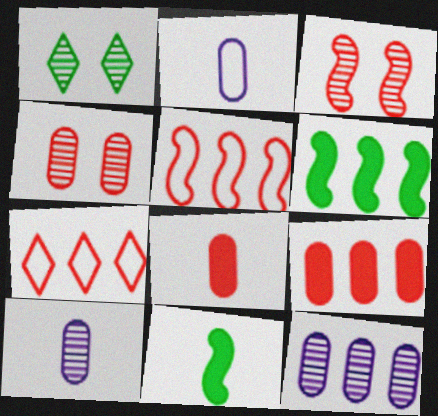[[3, 7, 8], 
[6, 7, 12]]